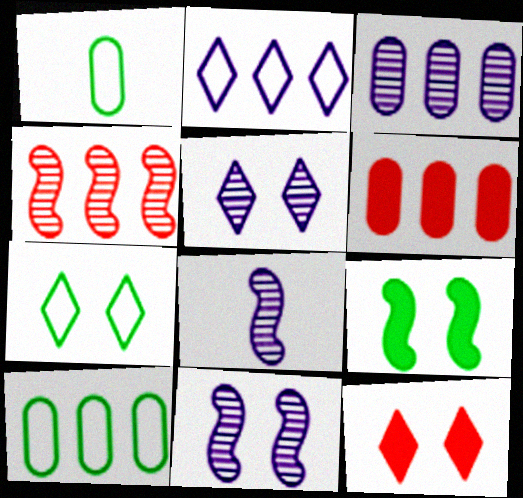[[3, 5, 8], 
[3, 6, 10], 
[5, 7, 12], 
[6, 7, 8], 
[8, 10, 12]]